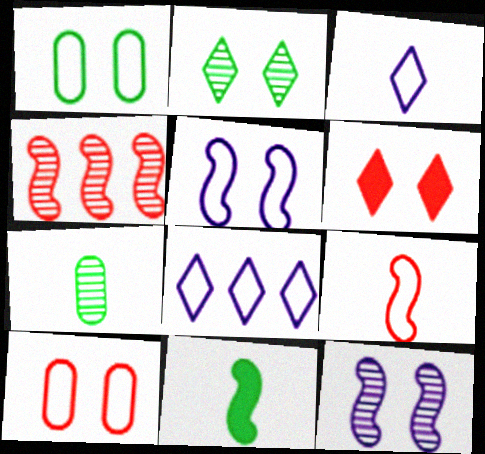[[1, 6, 12], 
[1, 8, 9], 
[4, 5, 11]]